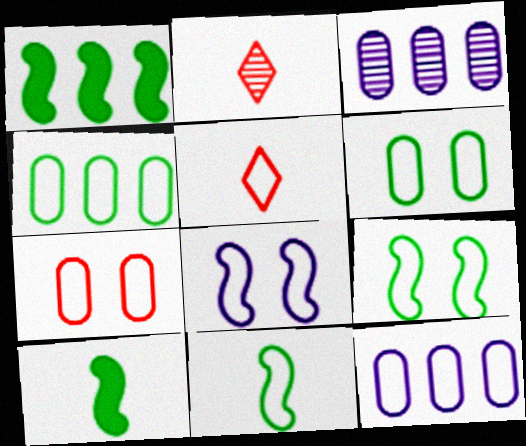[[4, 5, 8], 
[5, 9, 12]]